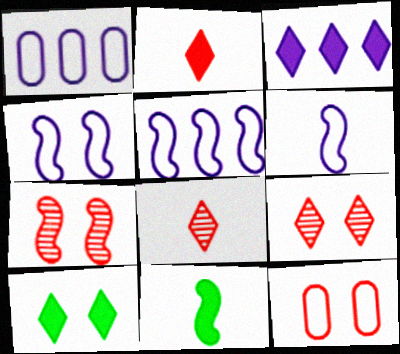[[1, 9, 11], 
[2, 3, 10], 
[4, 5, 6], 
[5, 7, 11]]